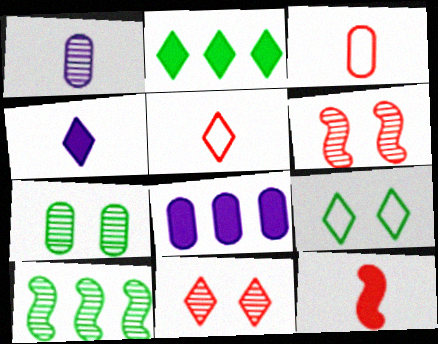[[1, 10, 11], 
[3, 7, 8]]